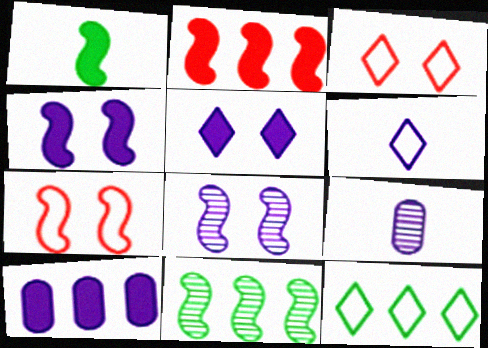[[1, 2, 4], 
[3, 6, 12], 
[6, 8, 10]]